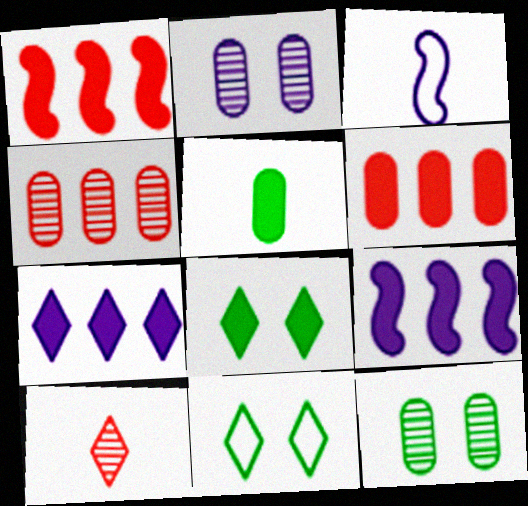[[2, 3, 7], 
[3, 4, 8], 
[3, 5, 10], 
[7, 10, 11]]